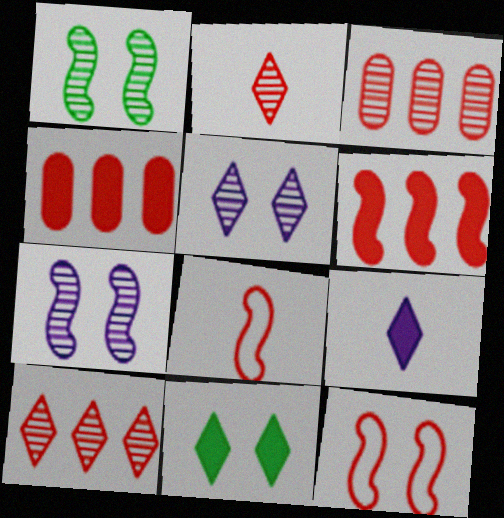[[2, 4, 12]]